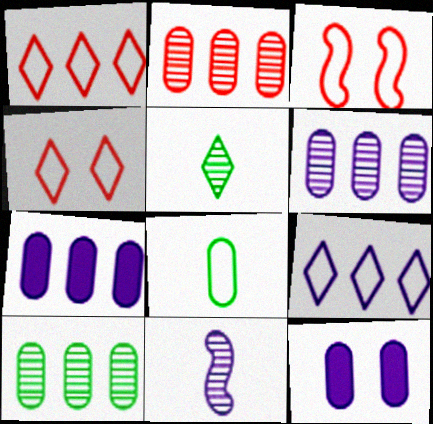[[2, 6, 10], 
[2, 8, 12], 
[3, 5, 7], 
[3, 8, 9], 
[9, 11, 12]]